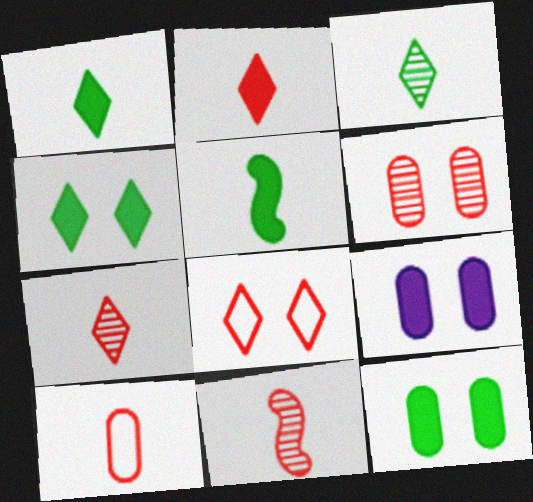[[2, 10, 11]]